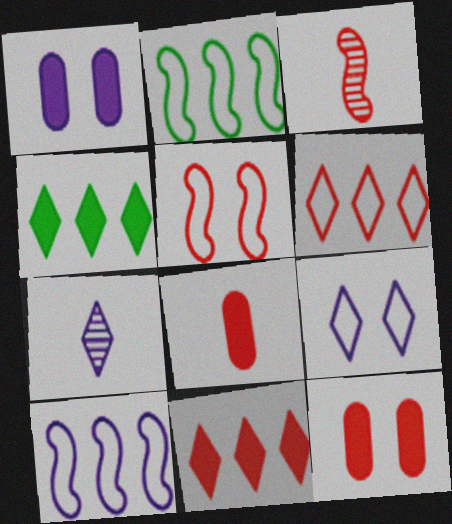[[1, 7, 10], 
[2, 7, 12], 
[3, 6, 12]]